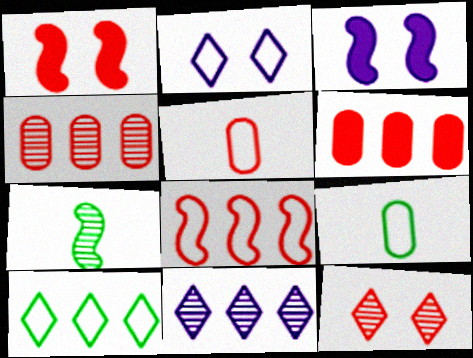[[1, 9, 11], 
[2, 6, 7], 
[2, 8, 9], 
[3, 7, 8]]